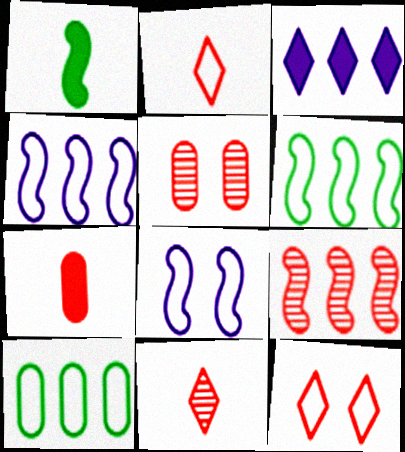[[1, 8, 9], 
[2, 8, 10], 
[3, 9, 10], 
[5, 9, 11], 
[7, 9, 12]]